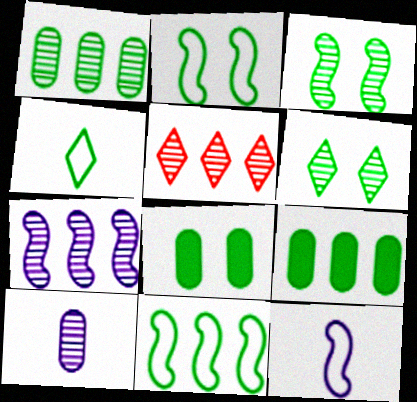[[1, 5, 7], 
[2, 6, 8], 
[3, 4, 9], 
[3, 5, 10], 
[5, 8, 12]]